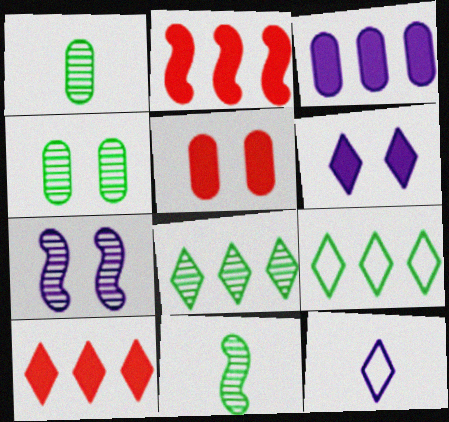[[2, 4, 12], 
[3, 7, 12], 
[4, 8, 11]]